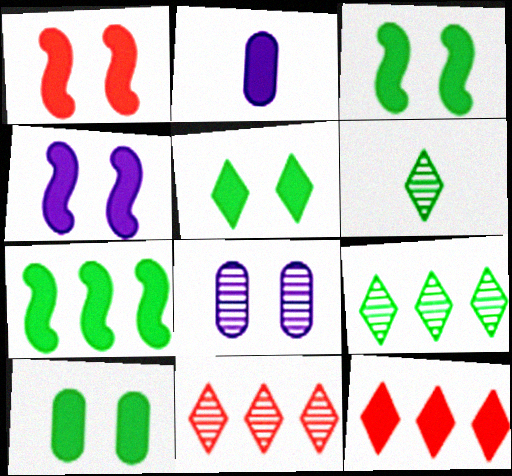[[1, 3, 4], 
[2, 3, 12], 
[3, 5, 10]]